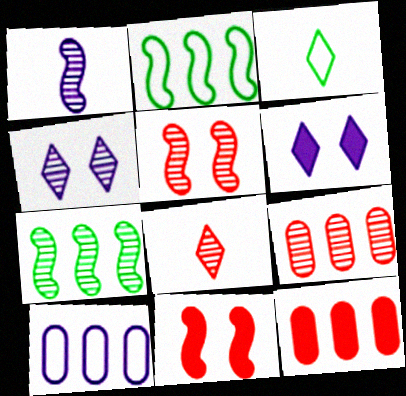[[1, 2, 11], 
[1, 5, 7], 
[1, 6, 10], 
[5, 8, 9]]